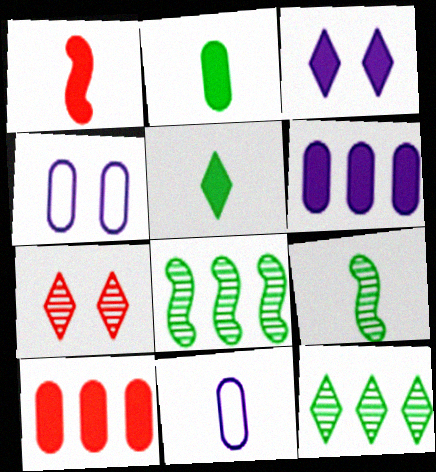[[1, 4, 12]]